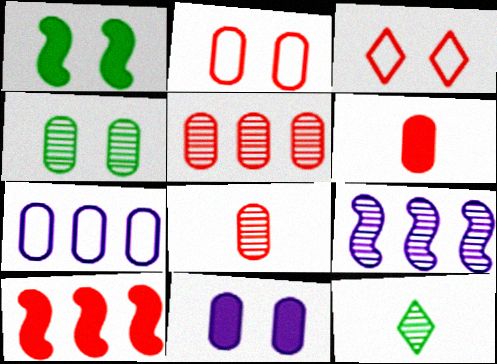[[2, 4, 11], 
[2, 5, 6], 
[3, 8, 10], 
[4, 6, 7]]